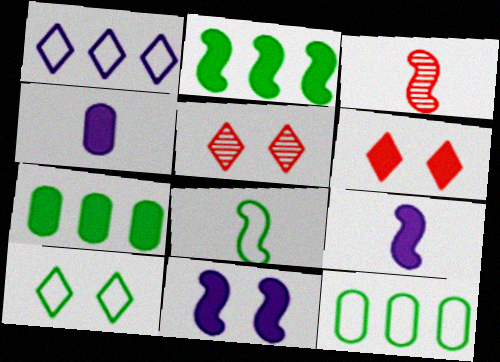[[2, 4, 6], 
[3, 8, 9], 
[5, 9, 12], 
[6, 7, 9], 
[8, 10, 12]]